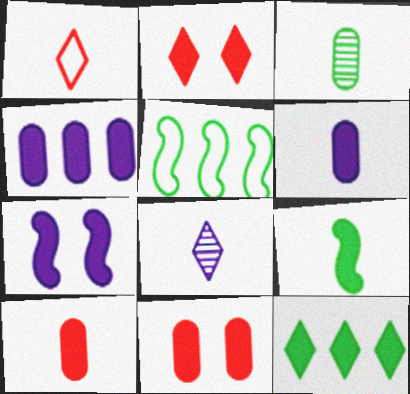[[2, 4, 9], 
[5, 8, 11], 
[7, 10, 12]]